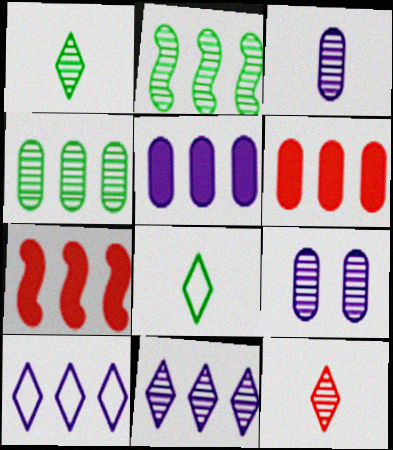[[2, 6, 10], 
[2, 9, 12], 
[4, 7, 10], 
[7, 8, 9]]